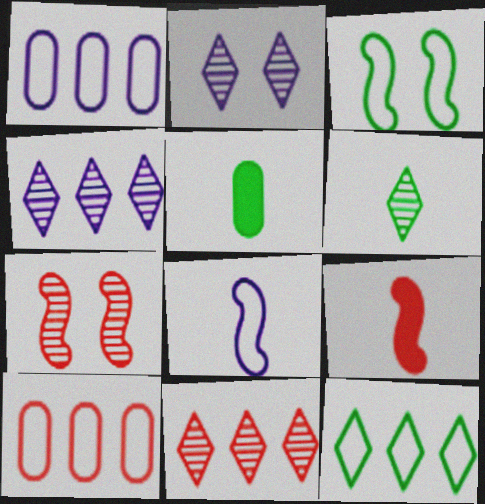[[2, 6, 11]]